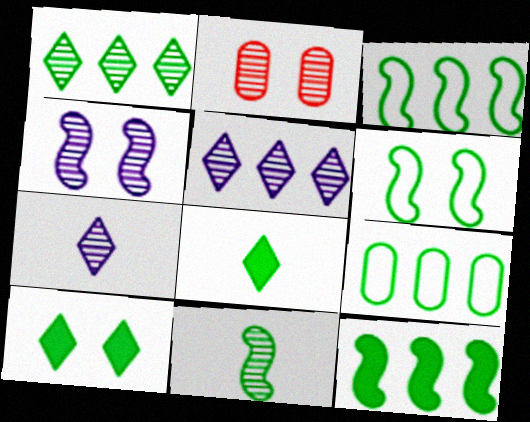[[1, 9, 12], 
[2, 5, 11], 
[6, 11, 12], 
[9, 10, 11]]